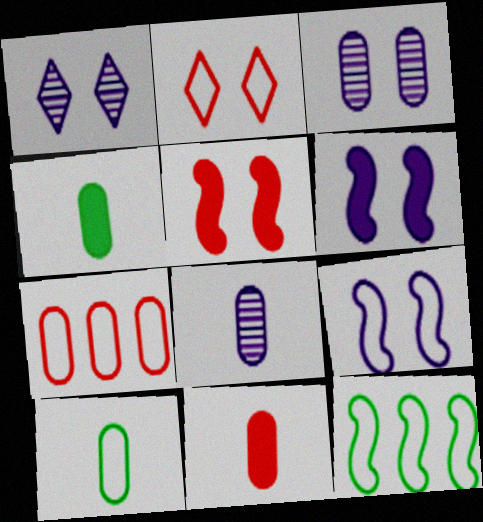[[1, 11, 12], 
[3, 4, 7], 
[8, 10, 11]]